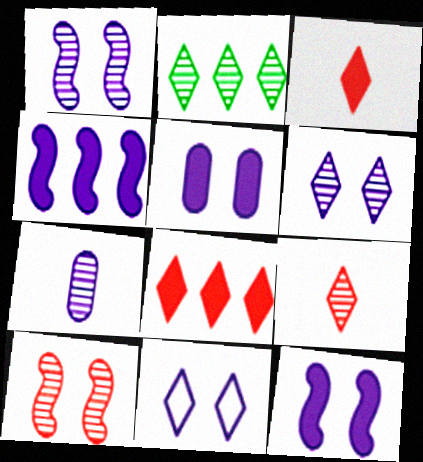[[1, 5, 11], 
[2, 3, 11], 
[2, 6, 9], 
[2, 7, 10], 
[4, 7, 11]]